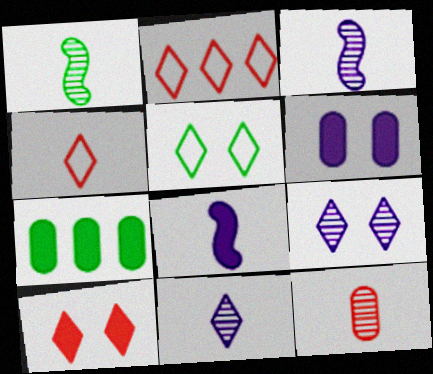[[1, 2, 6], 
[1, 5, 7], 
[1, 11, 12], 
[5, 9, 10], 
[7, 8, 10]]